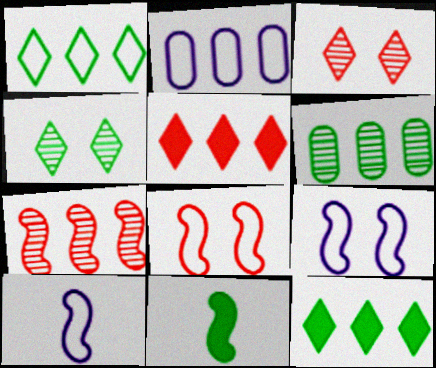[[2, 3, 11], 
[2, 7, 12], 
[7, 9, 11]]